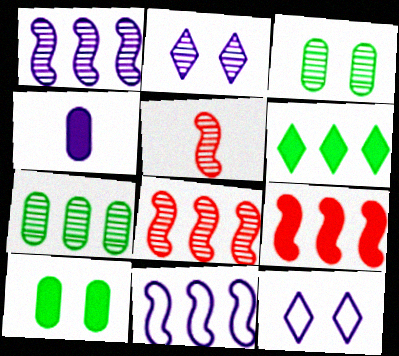[[1, 4, 12], 
[2, 4, 11], 
[2, 5, 7]]